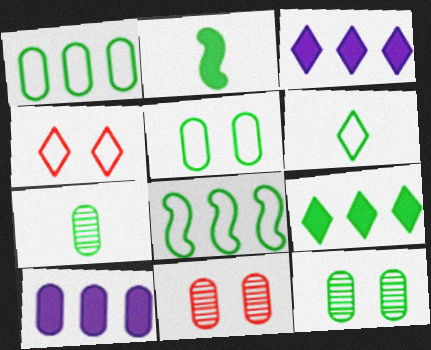[[2, 6, 7], 
[5, 6, 8]]